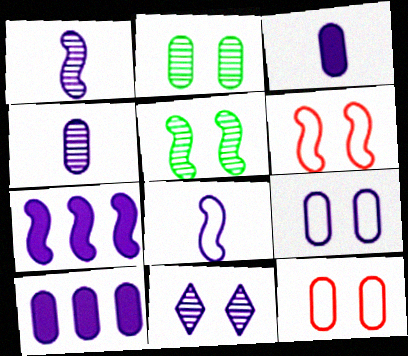[[4, 9, 10], 
[8, 10, 11]]